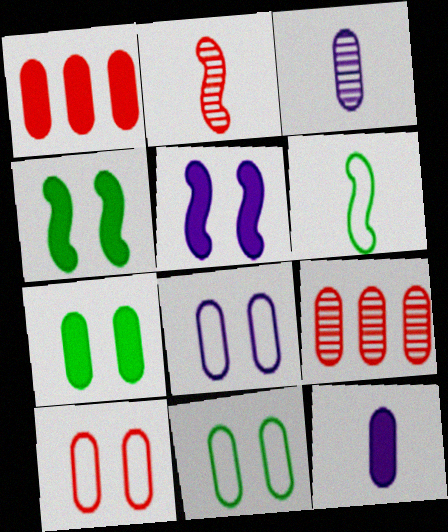[[1, 3, 11], 
[1, 7, 12], 
[8, 10, 11], 
[9, 11, 12]]